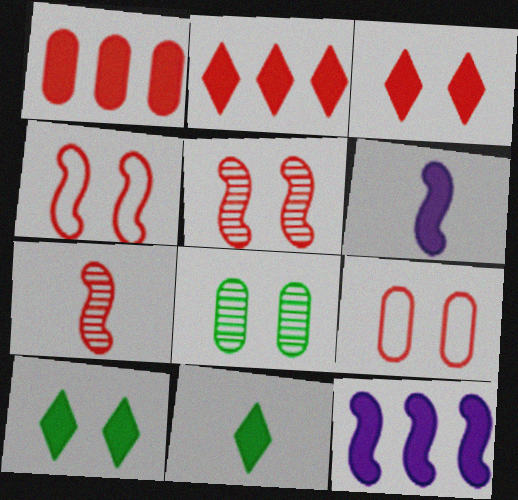[[1, 6, 10], 
[2, 7, 9], 
[3, 5, 9]]